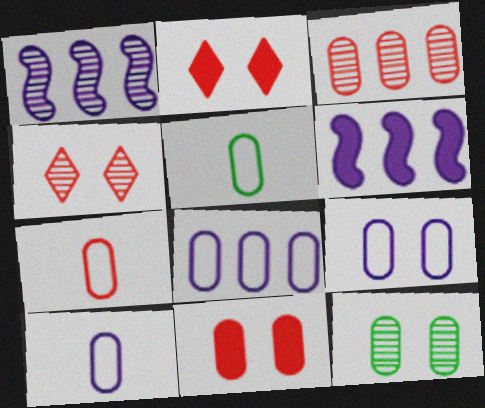[[1, 2, 5], 
[3, 7, 11], 
[4, 5, 6], 
[5, 7, 10], 
[8, 9, 10], 
[9, 11, 12]]